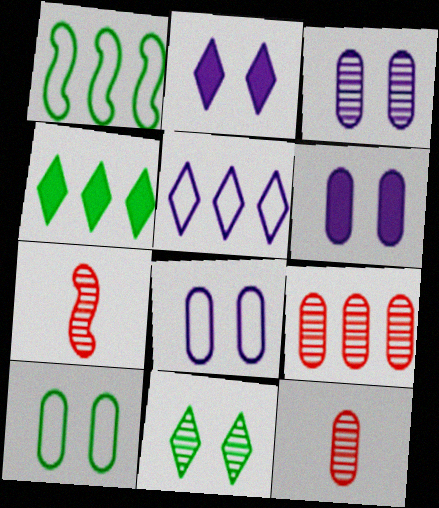[[1, 2, 12], 
[3, 6, 8], 
[4, 7, 8]]